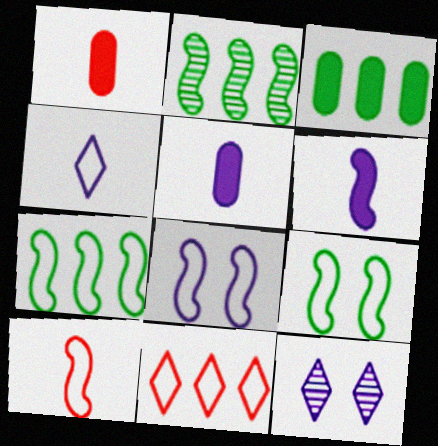[[1, 7, 12], 
[3, 10, 12], 
[7, 8, 10]]